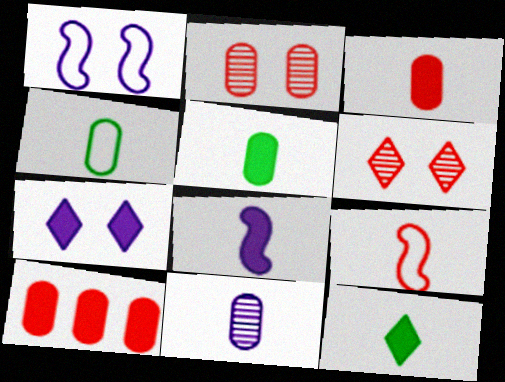[[3, 4, 11], 
[3, 8, 12], 
[6, 9, 10], 
[9, 11, 12]]